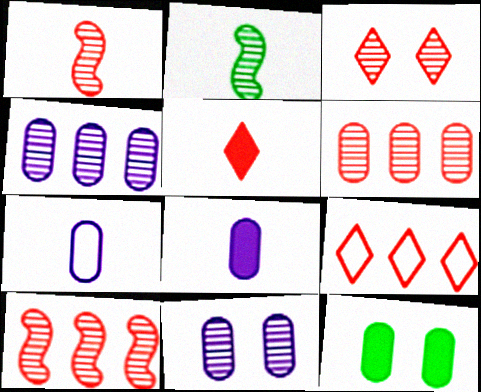[[1, 3, 6], 
[2, 3, 4], 
[2, 5, 7], 
[3, 5, 9], 
[6, 7, 12]]